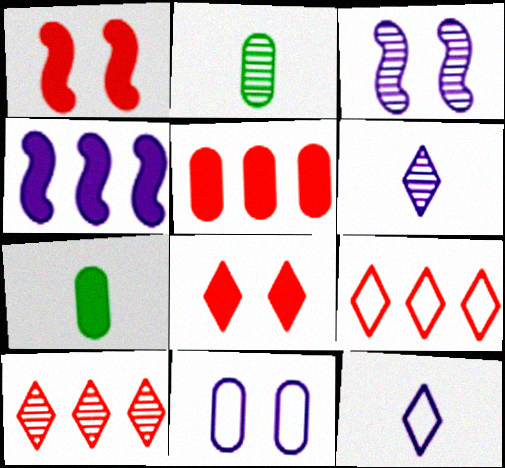[[2, 3, 10], 
[2, 5, 11], 
[3, 7, 9], 
[4, 6, 11], 
[4, 7, 8]]